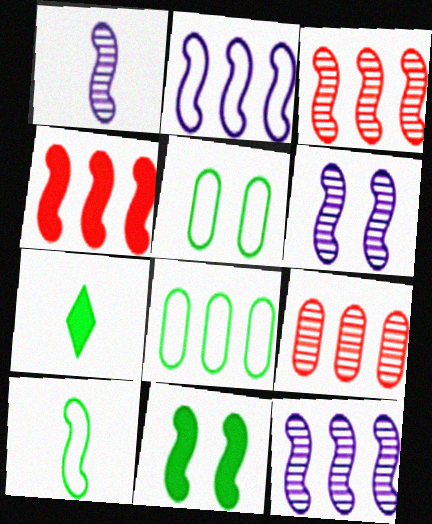[[1, 6, 12], 
[4, 6, 10]]